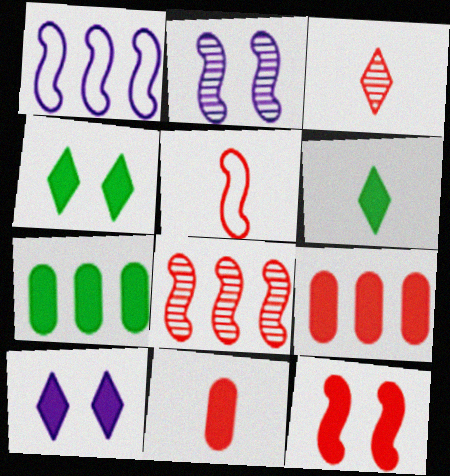[[3, 5, 11], 
[5, 8, 12]]